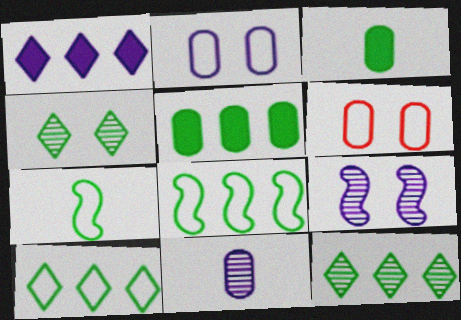[[3, 4, 8], 
[4, 5, 7], 
[5, 6, 11], 
[5, 8, 12]]